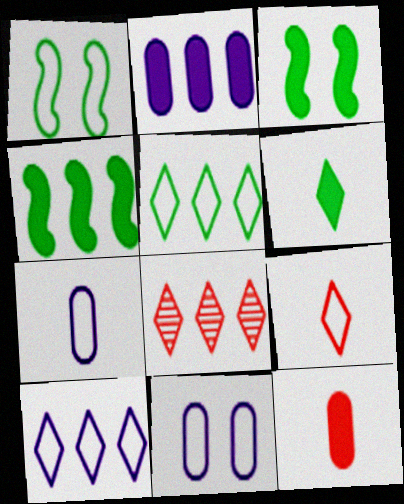[[3, 7, 8]]